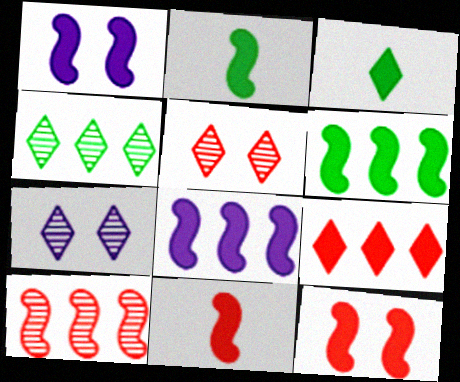[[1, 6, 11], 
[2, 8, 12]]